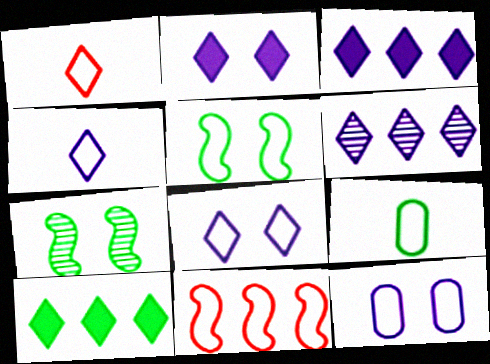[[2, 4, 6], 
[7, 9, 10], 
[8, 9, 11]]